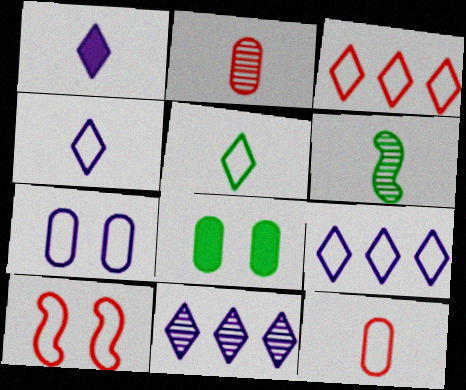[[1, 6, 12], 
[3, 10, 12]]